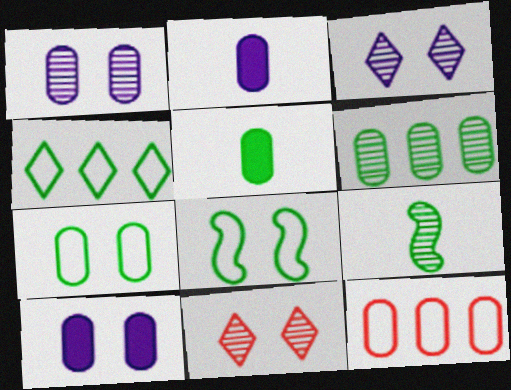[[1, 5, 12], 
[5, 6, 7], 
[8, 10, 11]]